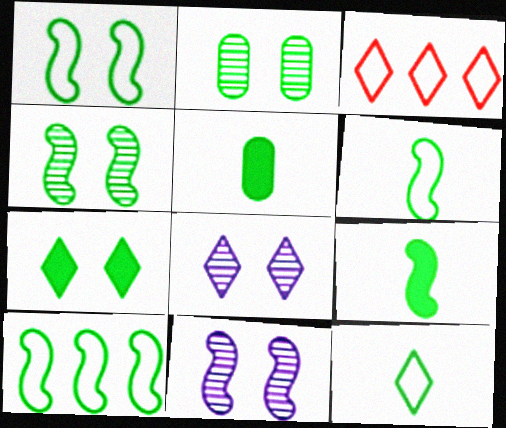[[1, 2, 7], 
[1, 6, 10], 
[3, 5, 11], 
[4, 9, 10]]